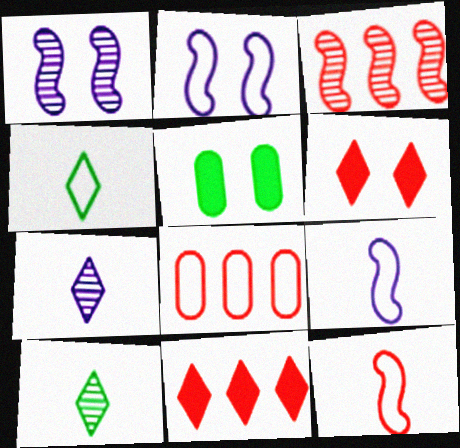[[2, 4, 8], 
[3, 8, 11]]